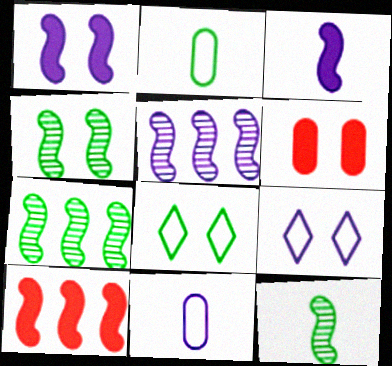[[4, 6, 9], 
[4, 7, 12]]